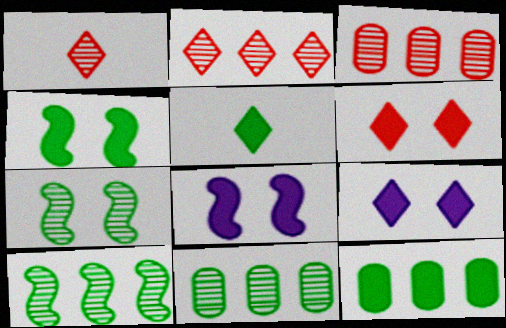[[4, 5, 12]]